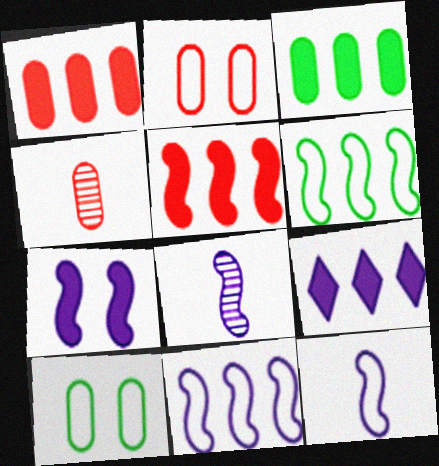[[1, 2, 4], 
[3, 5, 9], 
[7, 8, 11]]